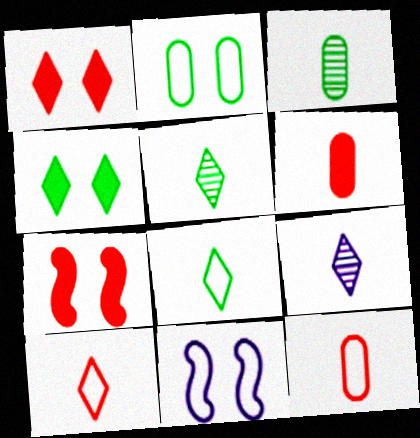[]